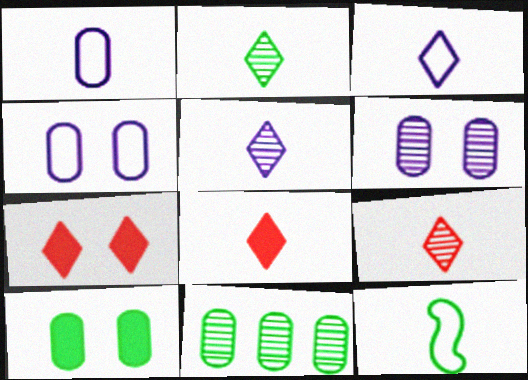[[2, 3, 8], 
[2, 5, 9]]